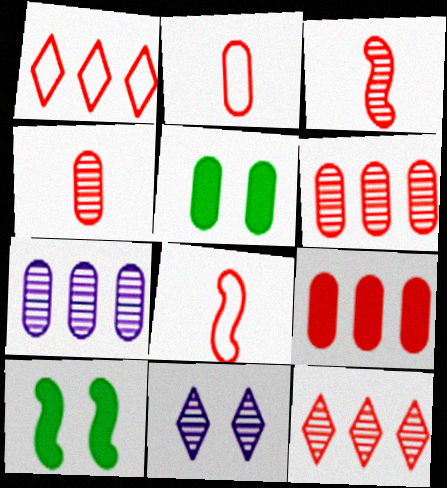[[2, 5, 7]]